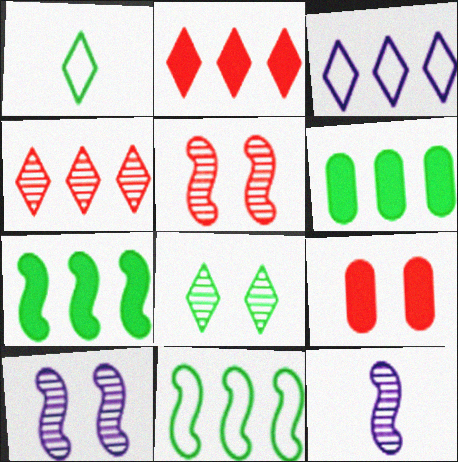[]